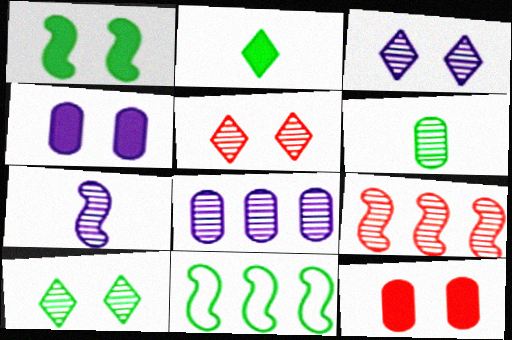[[3, 5, 10], 
[3, 6, 9], 
[3, 7, 8]]